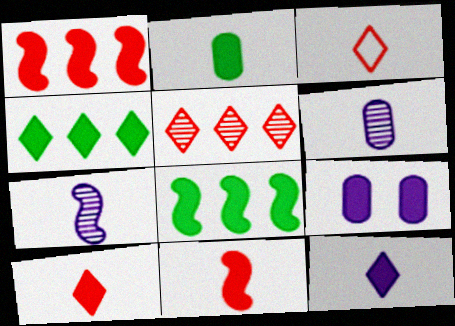[[2, 3, 7], 
[2, 11, 12], 
[4, 9, 11], 
[8, 9, 10]]